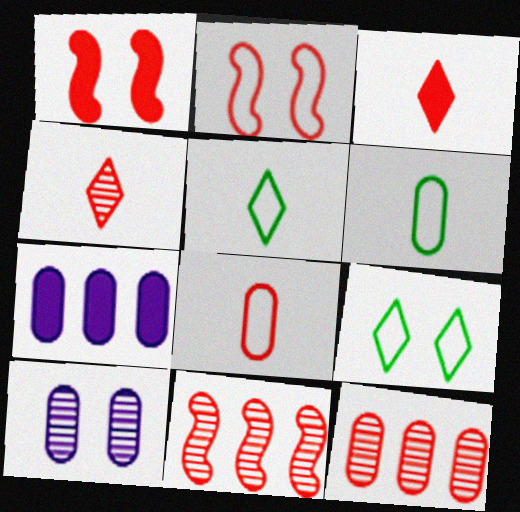[[1, 9, 10], 
[2, 3, 12]]